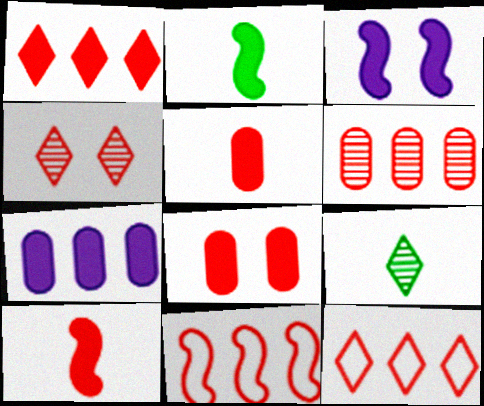[[1, 6, 11], 
[1, 8, 10], 
[4, 5, 11]]